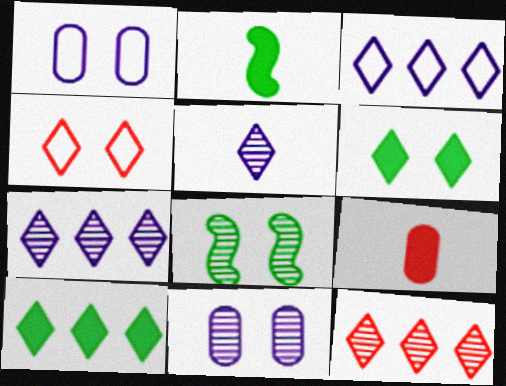[[1, 2, 12], 
[3, 8, 9], 
[3, 10, 12], 
[4, 5, 10]]